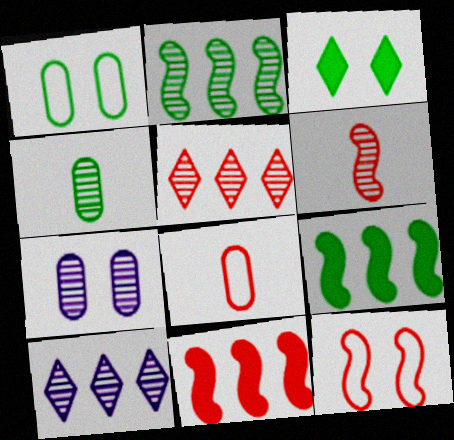[[3, 7, 12], 
[6, 11, 12]]